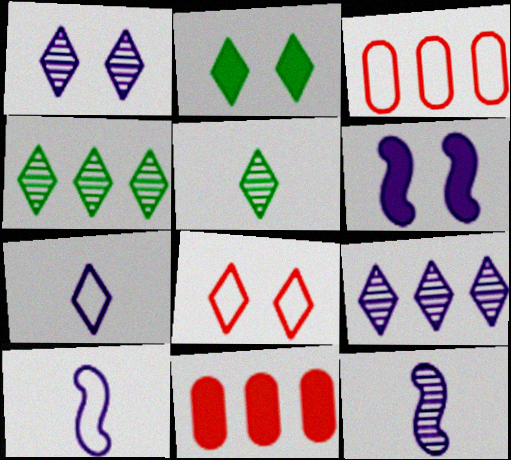[[1, 2, 8], 
[2, 3, 12], 
[3, 5, 6]]